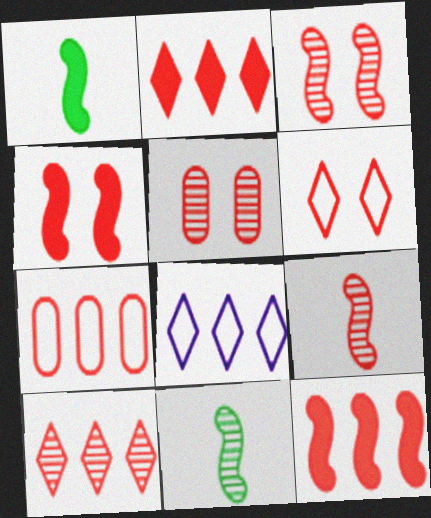[[1, 5, 8], 
[4, 5, 6], 
[5, 9, 10], 
[7, 10, 12]]